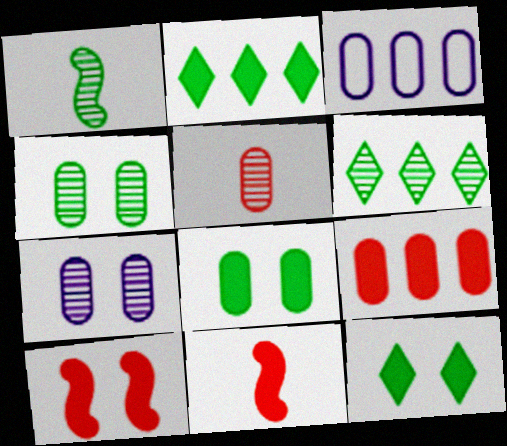[[1, 4, 6], 
[3, 5, 8]]